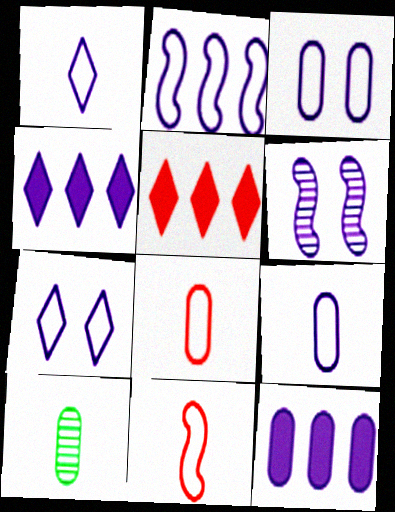[[1, 2, 3], 
[1, 6, 12], 
[2, 7, 9], 
[4, 6, 9]]